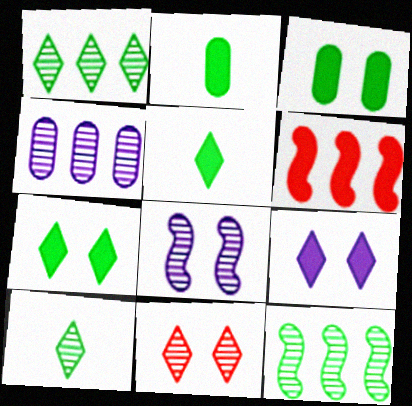[[2, 6, 9]]